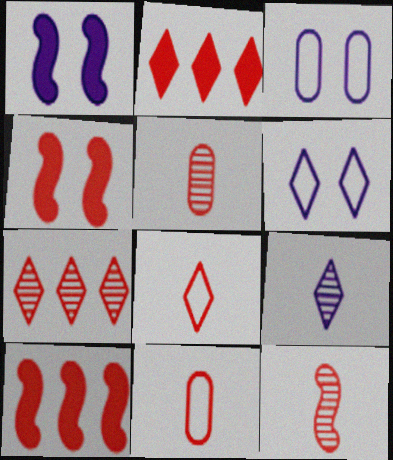[[4, 7, 11]]